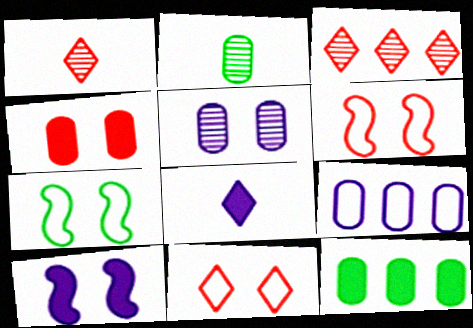[[2, 4, 9]]